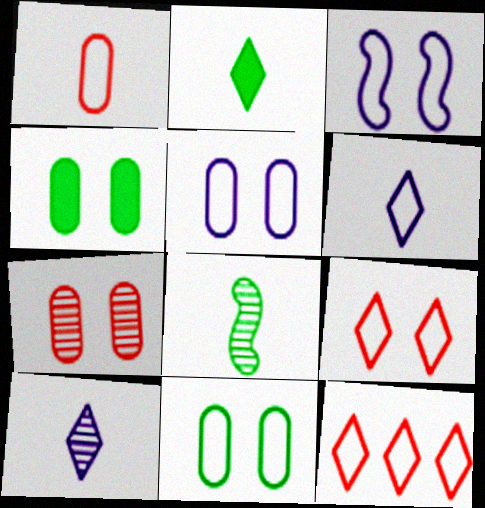[[3, 9, 11], 
[4, 5, 7]]